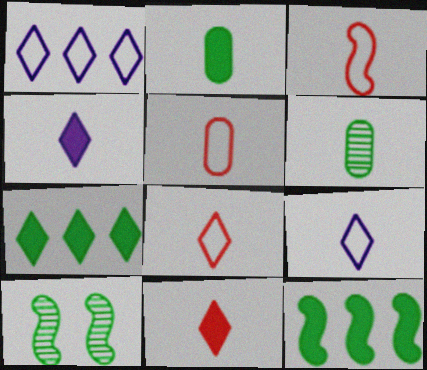[[3, 4, 6], 
[3, 5, 8]]